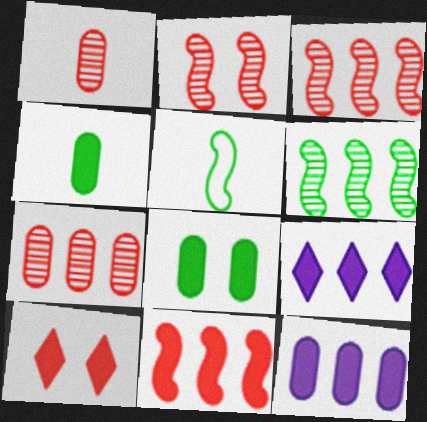[]